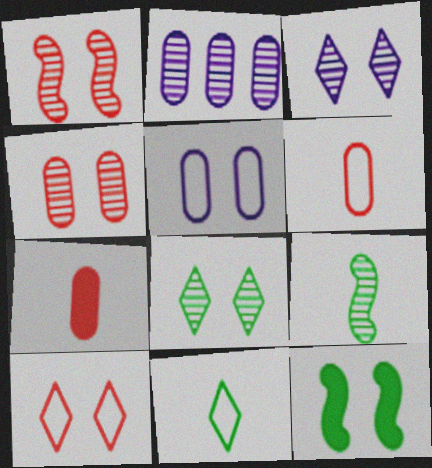[]